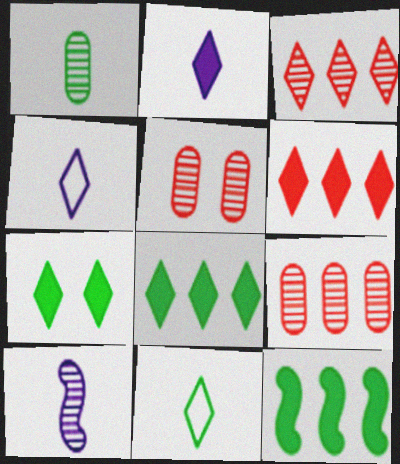[[2, 6, 7], 
[3, 4, 7], 
[4, 5, 12]]